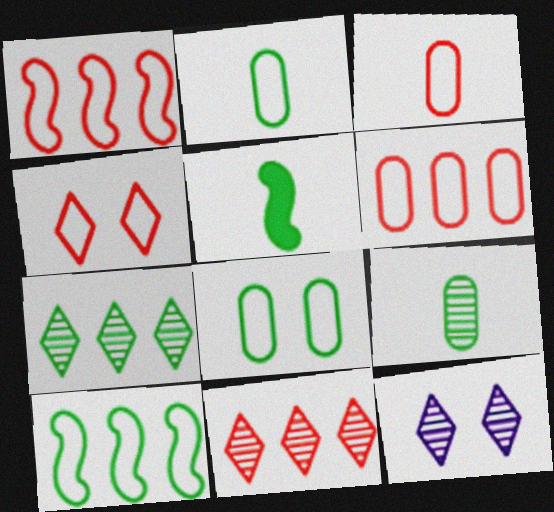[[1, 3, 4], 
[5, 6, 12], 
[5, 7, 8]]